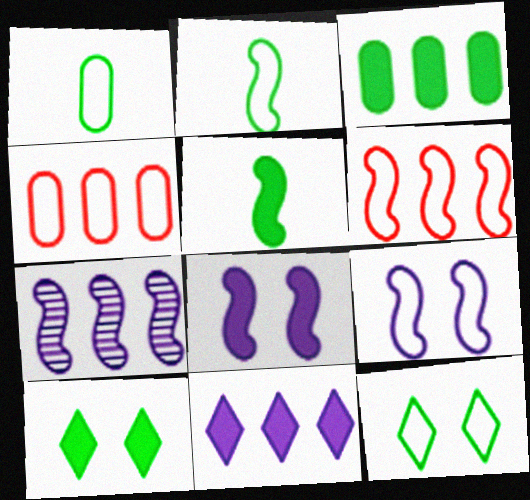[[2, 6, 9], 
[3, 5, 10]]